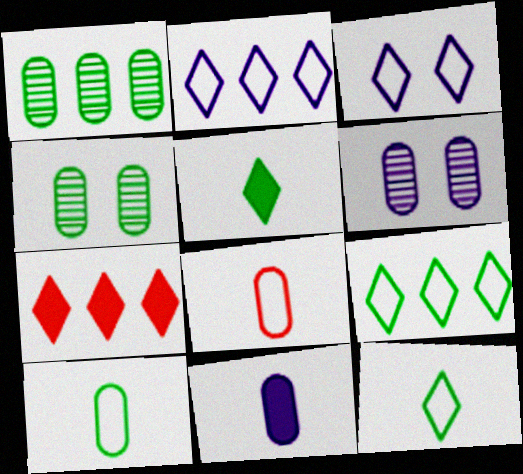[]